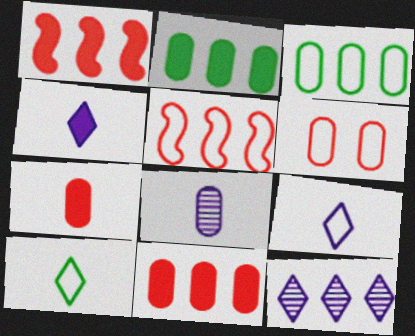[[1, 3, 12], 
[2, 5, 12], 
[2, 6, 8]]